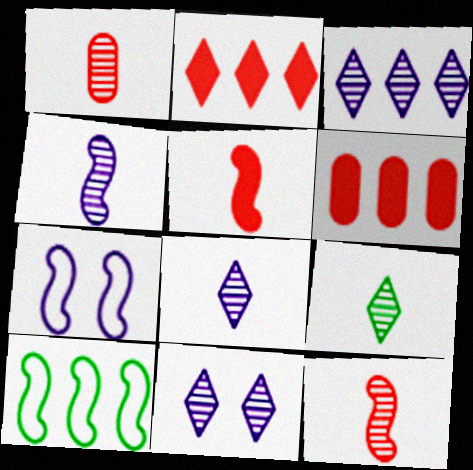[[1, 4, 9], 
[3, 6, 10], 
[3, 8, 11], 
[6, 7, 9]]